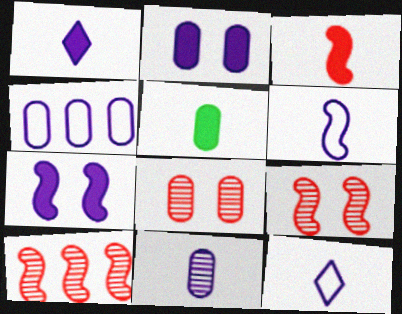[[1, 3, 5], 
[1, 6, 11], 
[2, 4, 11], 
[4, 5, 8]]